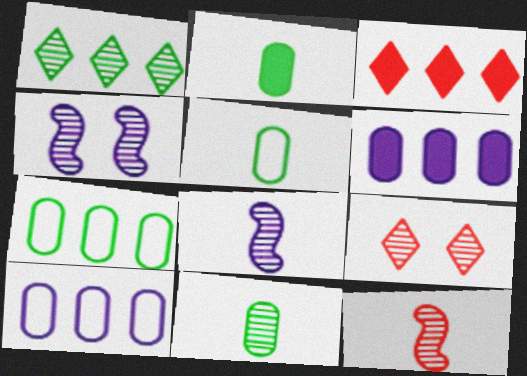[[2, 5, 11], 
[3, 4, 5]]